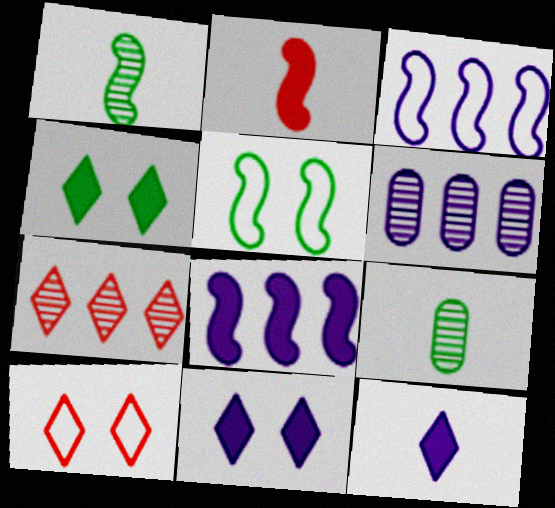[[8, 9, 10]]